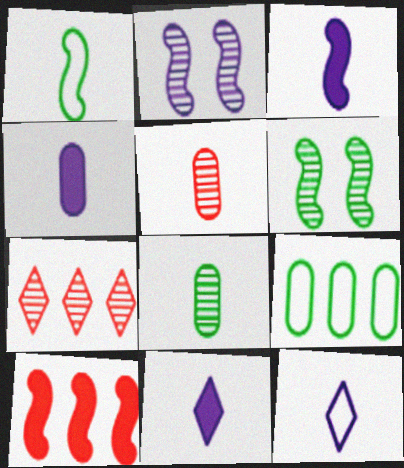[[1, 2, 10], 
[1, 5, 11], 
[2, 7, 8], 
[3, 4, 11]]